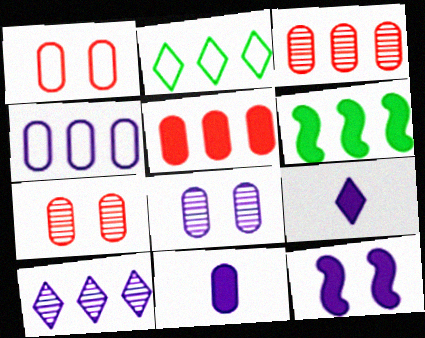[[4, 8, 11]]